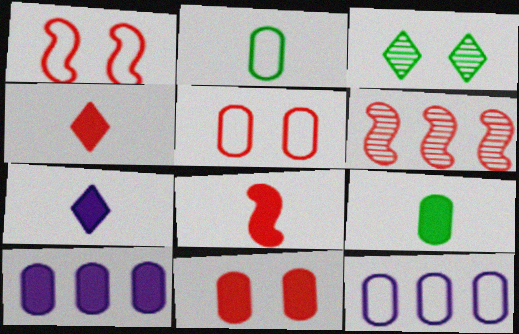[[1, 6, 8], 
[2, 5, 12], 
[3, 8, 12], 
[4, 5, 6], 
[7, 8, 9], 
[9, 10, 11]]